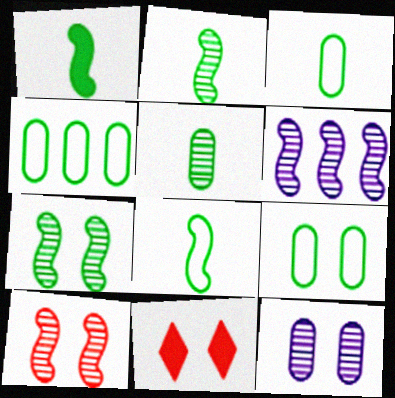[[1, 2, 8], 
[2, 6, 10], 
[3, 4, 9], 
[3, 6, 11]]